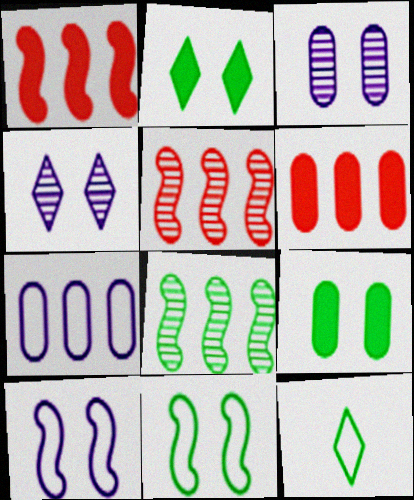[[1, 3, 12], 
[8, 9, 12]]